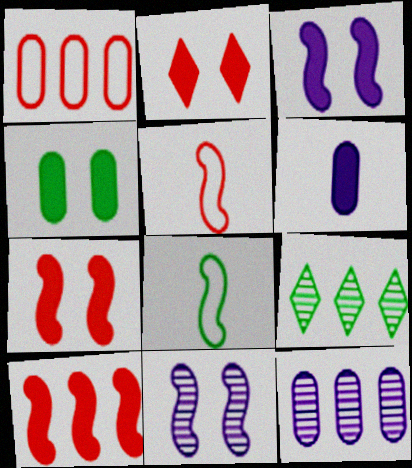[[2, 3, 4], 
[2, 8, 12], 
[4, 8, 9], 
[8, 10, 11]]